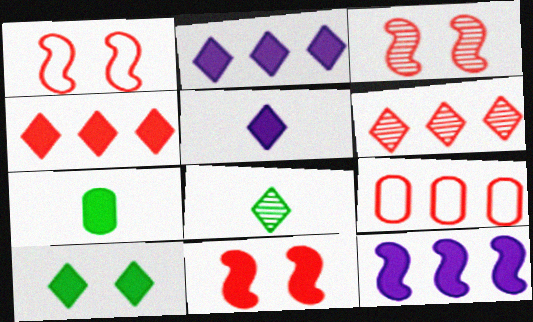[[1, 3, 11], 
[2, 7, 11], 
[4, 5, 10]]